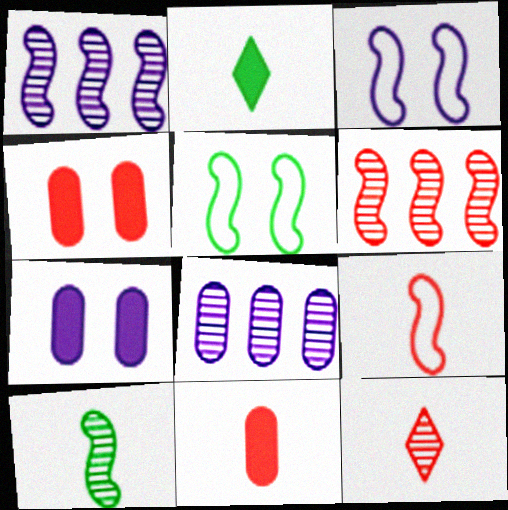[[9, 11, 12]]